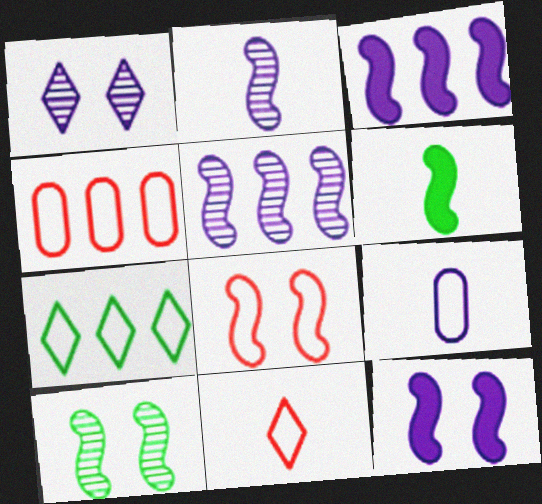[[1, 3, 9], 
[1, 4, 6], 
[4, 8, 11], 
[5, 6, 8], 
[7, 8, 9], 
[8, 10, 12]]